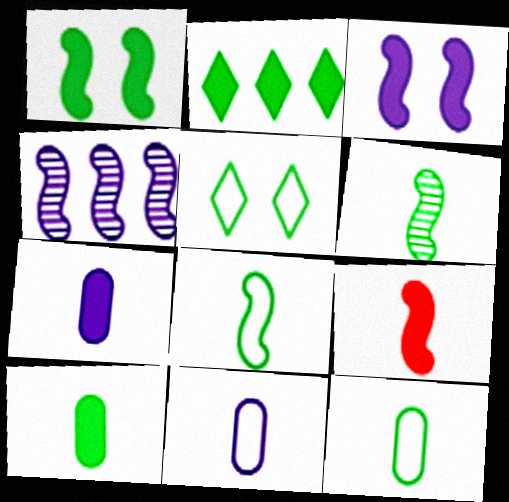[[1, 2, 10]]